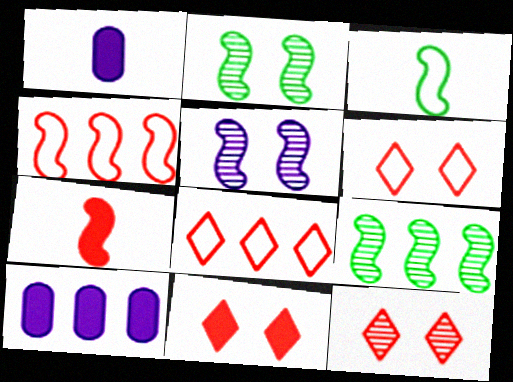[[1, 2, 8], 
[1, 6, 9], 
[3, 10, 12], 
[6, 11, 12], 
[8, 9, 10]]